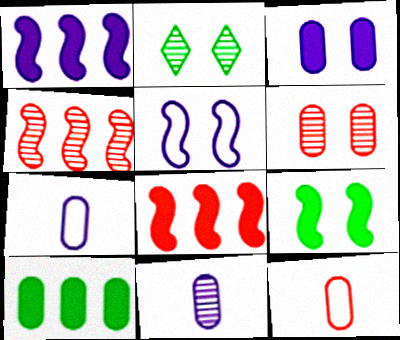[[1, 2, 12], 
[2, 4, 11], 
[2, 7, 8], 
[6, 7, 10]]